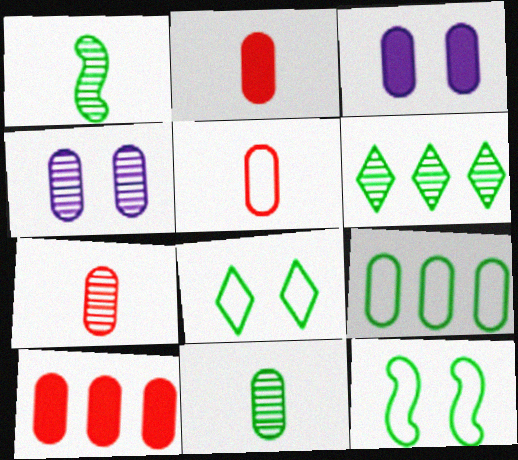[[2, 4, 9], 
[2, 5, 7], 
[3, 7, 9]]